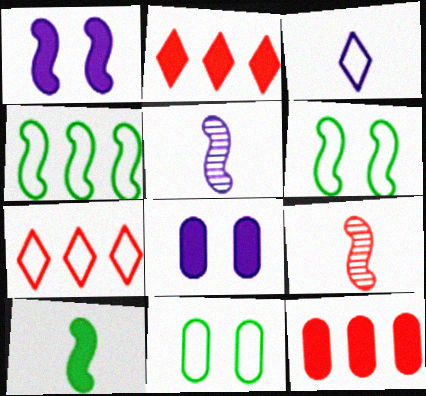[[1, 4, 9], 
[2, 5, 11], 
[2, 8, 10]]